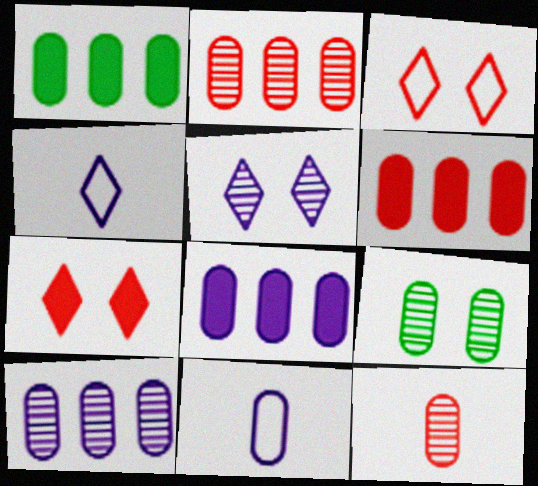[[1, 6, 8], 
[6, 9, 11], 
[9, 10, 12]]